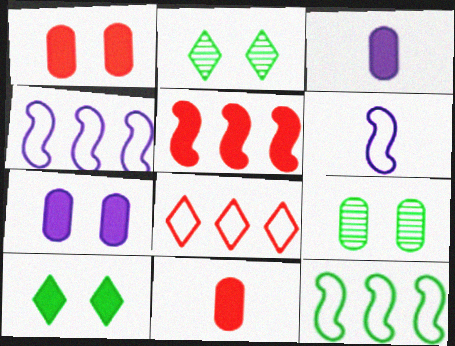[[2, 4, 11], 
[3, 5, 10]]